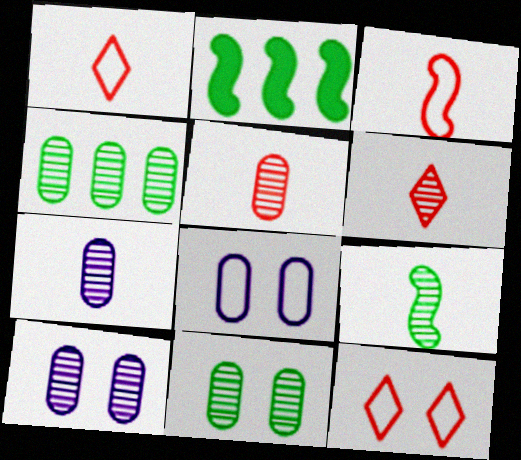[[1, 2, 10], 
[2, 6, 8], 
[2, 7, 12], 
[4, 5, 10], 
[6, 7, 9]]